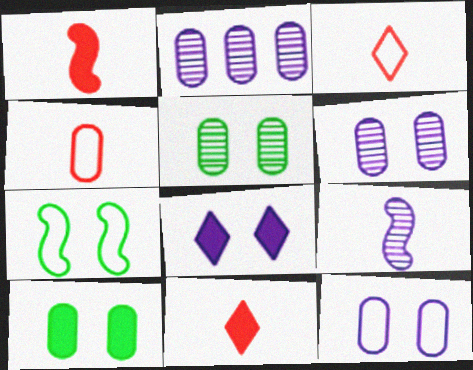[[2, 4, 10], 
[2, 7, 11]]